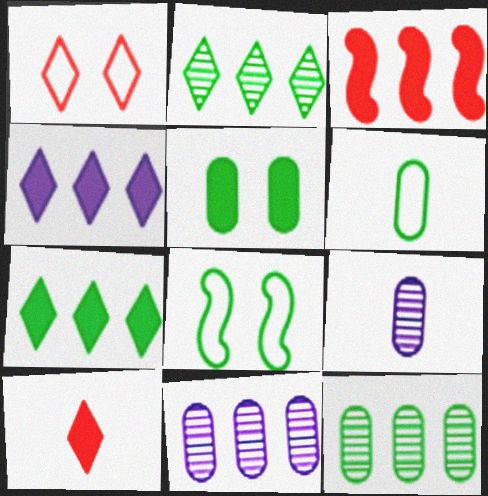[[5, 6, 12], 
[8, 10, 11]]